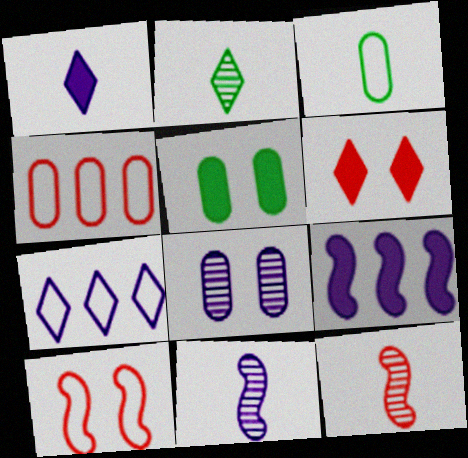[[1, 3, 12], 
[2, 6, 7], 
[3, 7, 10], 
[4, 6, 12], 
[5, 7, 12]]